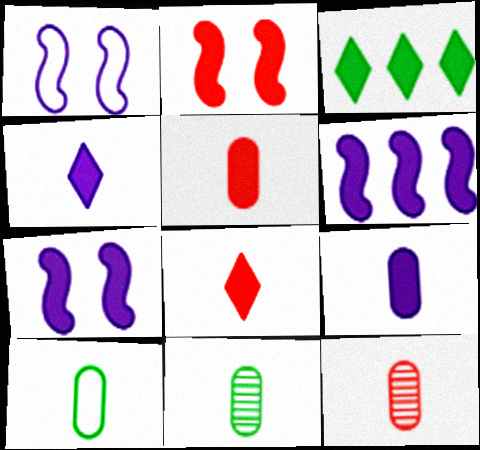[[1, 3, 12], 
[2, 3, 9], 
[3, 5, 7], 
[9, 10, 12]]